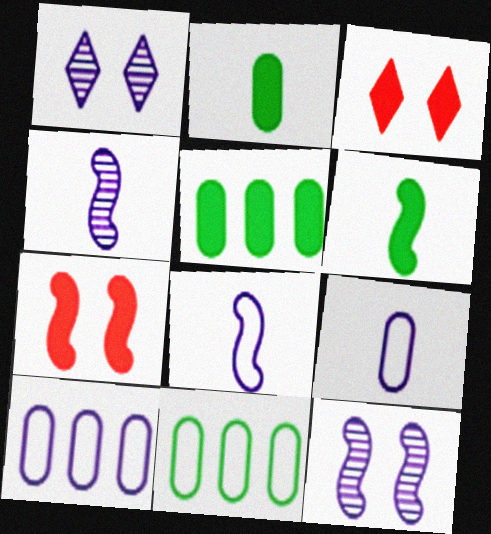[[3, 4, 11]]